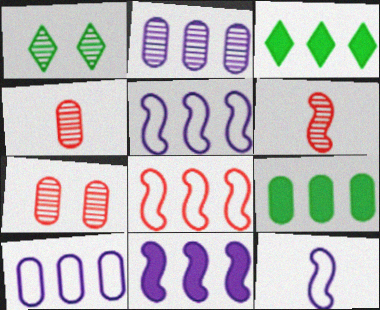[[1, 2, 6], 
[2, 3, 8], 
[3, 7, 12]]